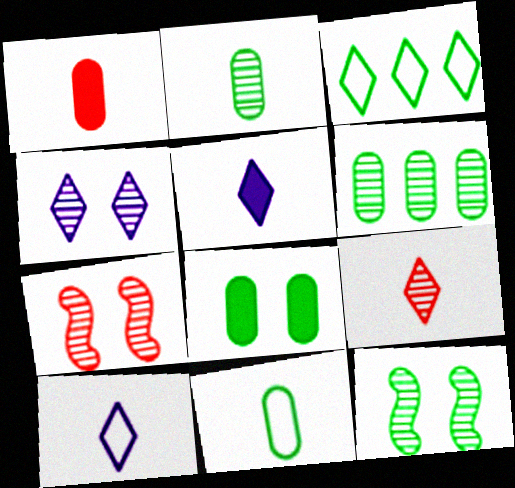[[6, 8, 11]]